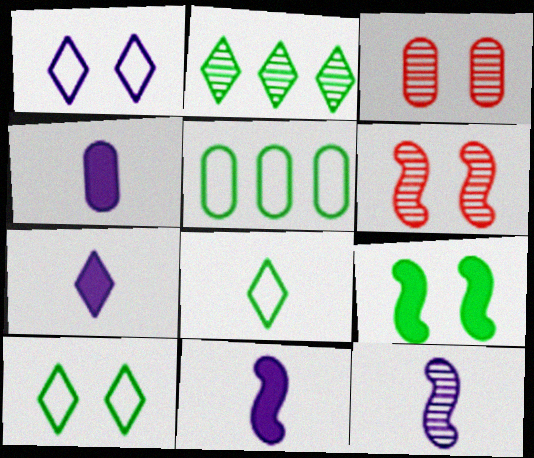[[1, 3, 9], 
[2, 3, 12], 
[3, 4, 5], 
[4, 7, 11], 
[5, 6, 7]]